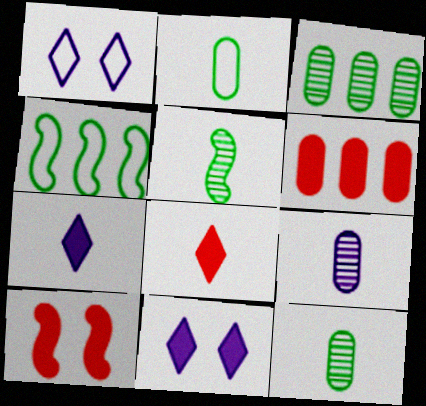[[1, 5, 6], 
[6, 8, 10]]